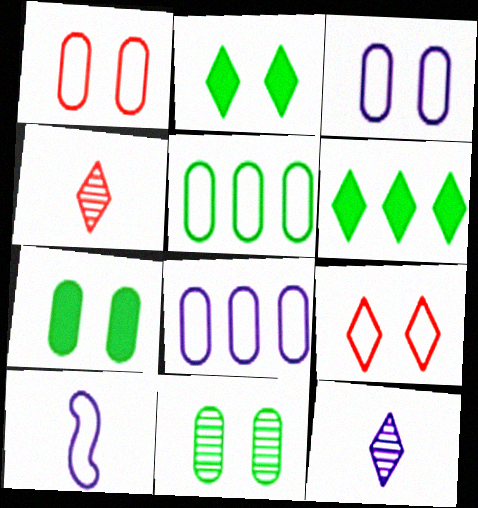[[5, 9, 10], 
[6, 9, 12]]